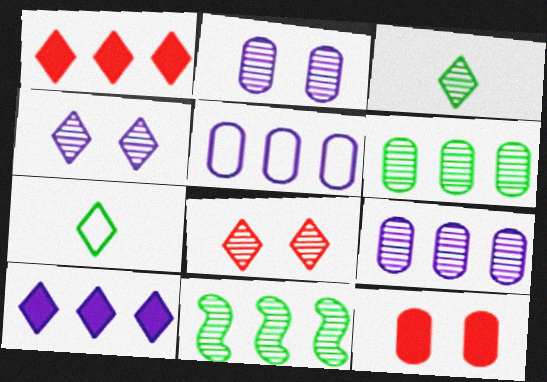[[1, 4, 7], 
[1, 5, 11], 
[7, 8, 10]]